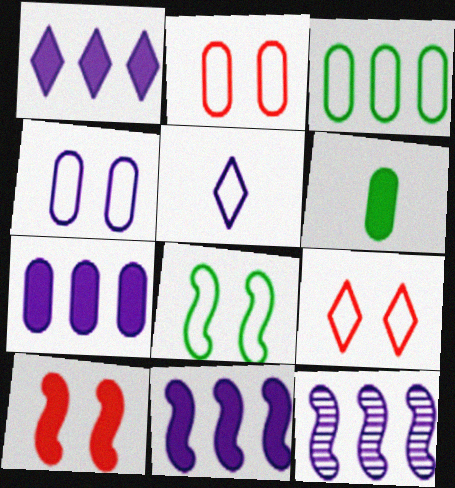[[1, 6, 10], 
[1, 7, 11], 
[4, 8, 9], 
[6, 9, 12]]